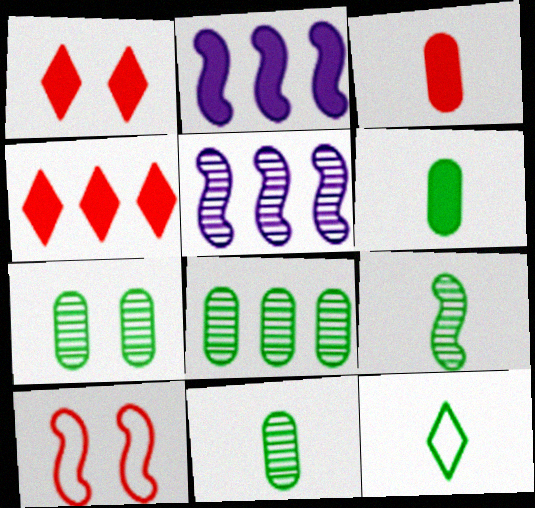[[1, 2, 6], 
[2, 9, 10], 
[6, 9, 12], 
[7, 8, 11]]